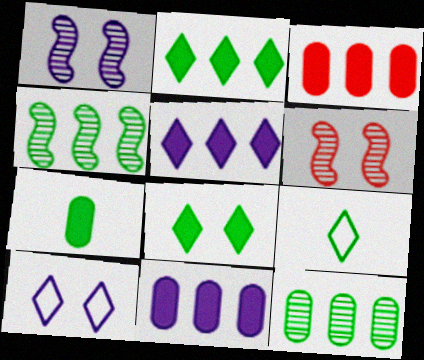[[1, 3, 9], 
[6, 9, 11]]